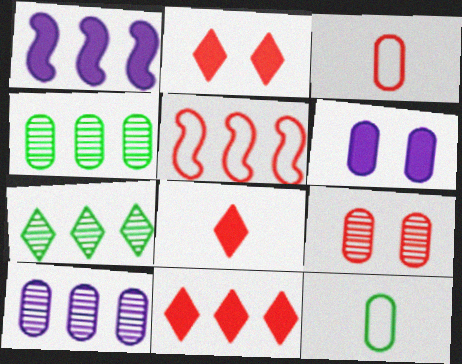[[2, 8, 11], 
[3, 4, 6], 
[5, 8, 9]]